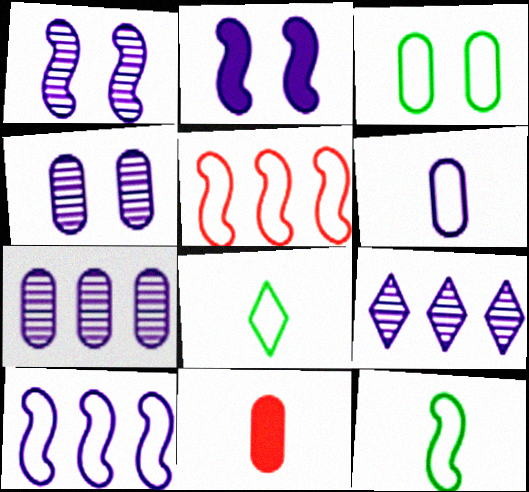[[2, 6, 9], 
[3, 7, 11]]